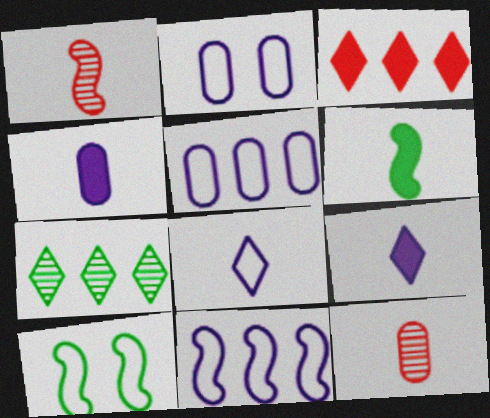[[2, 8, 11], 
[6, 8, 12]]